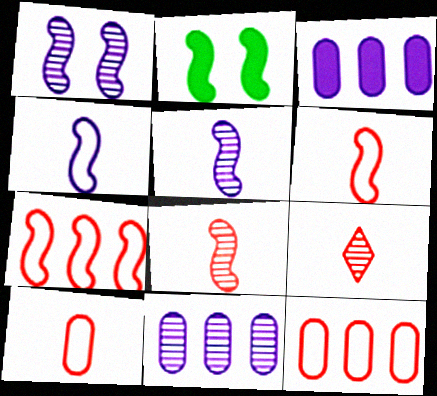[[2, 5, 7]]